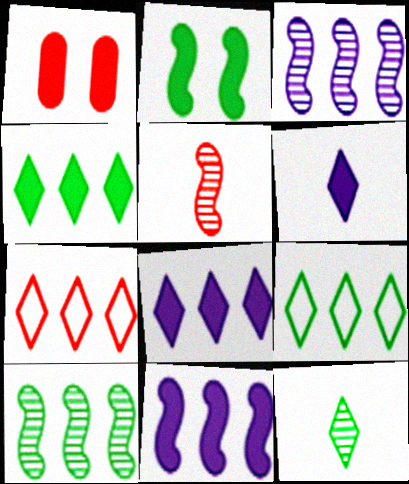[[1, 5, 7]]